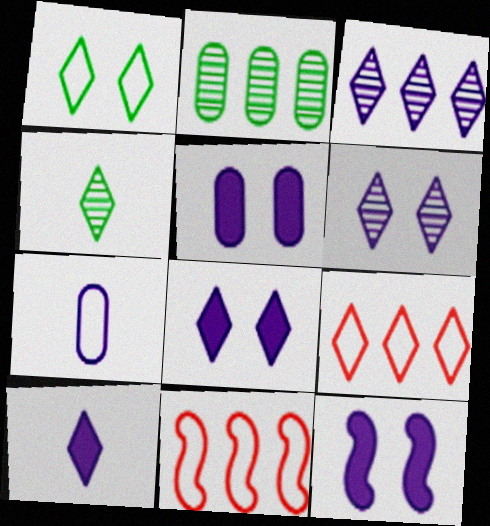[[1, 7, 11], 
[3, 7, 12], 
[4, 5, 11], 
[4, 8, 9], 
[5, 8, 12]]